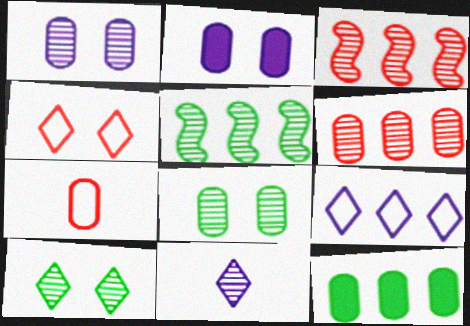[[1, 7, 12], 
[3, 8, 11], 
[3, 9, 12]]